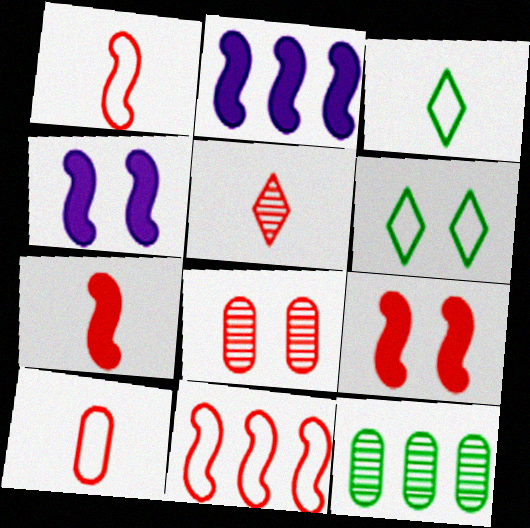[[2, 3, 8], 
[4, 6, 8], 
[5, 7, 10]]